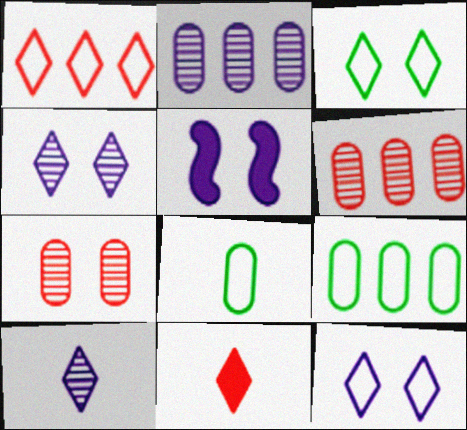[[3, 5, 7]]